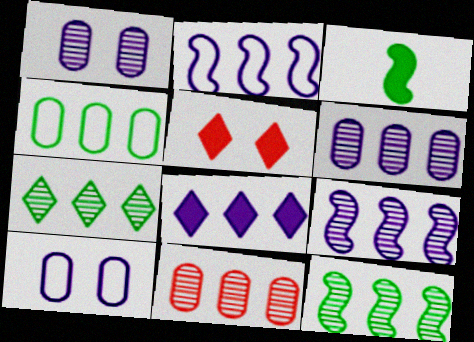[[2, 6, 8], 
[7, 9, 11]]